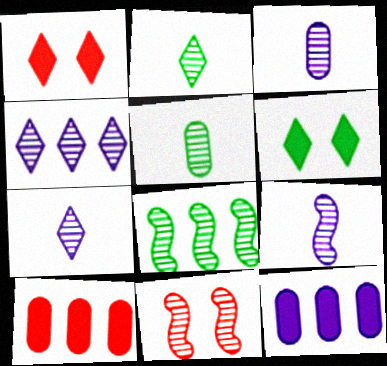[[3, 7, 9], 
[4, 5, 11], 
[8, 9, 11]]